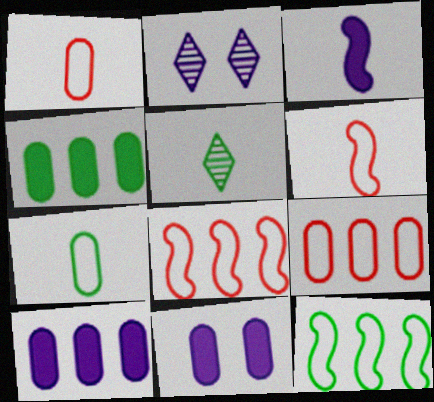[[1, 3, 5], 
[2, 4, 6], 
[5, 8, 11]]